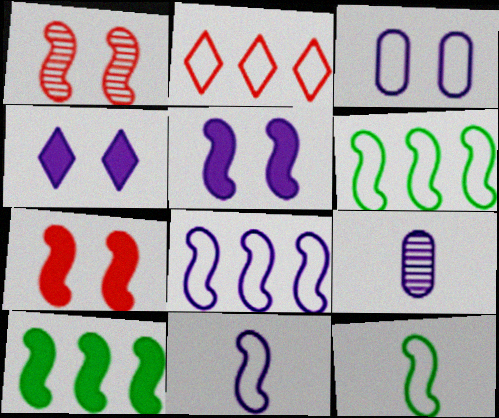[[1, 10, 11], 
[2, 3, 12], 
[4, 8, 9]]